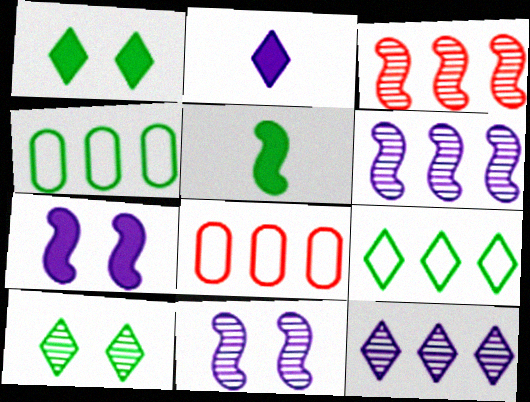[[4, 5, 10]]